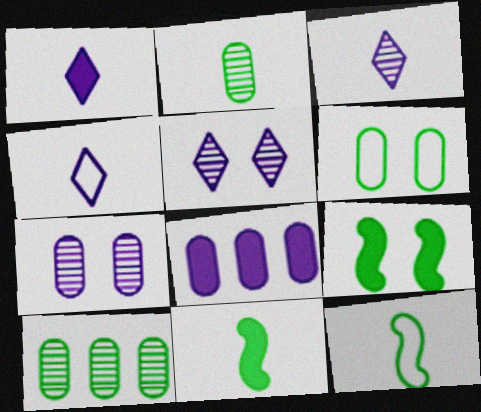[[1, 3, 4]]